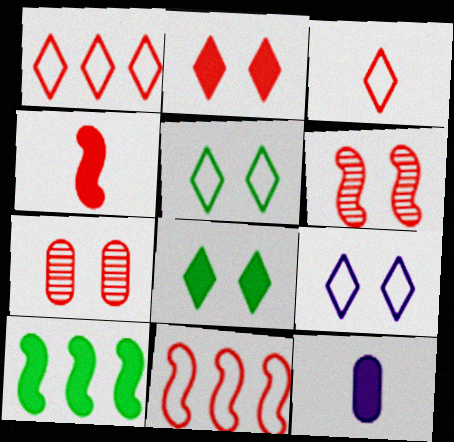[[1, 4, 7], 
[2, 10, 12], 
[4, 6, 11]]